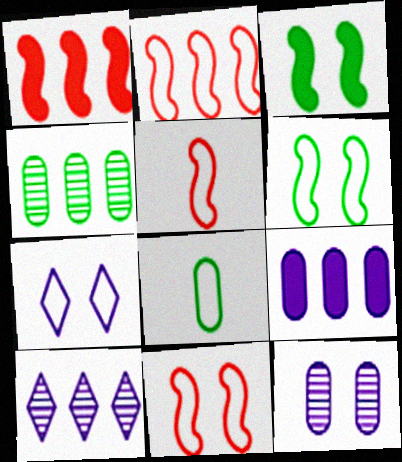[[2, 5, 11], 
[2, 7, 8]]